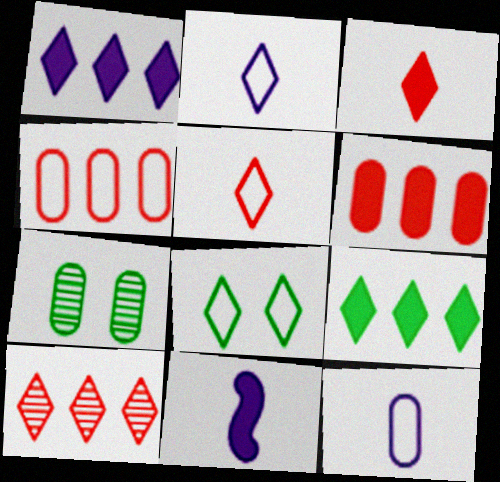[[6, 7, 12]]